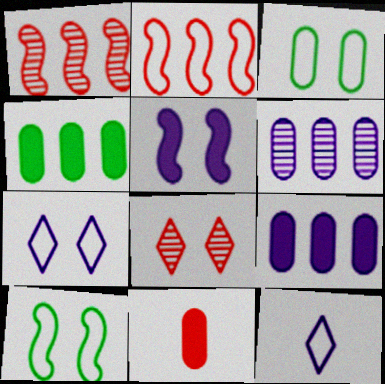[[2, 3, 12], 
[2, 8, 11], 
[3, 5, 8], 
[3, 6, 11], 
[5, 6, 12]]